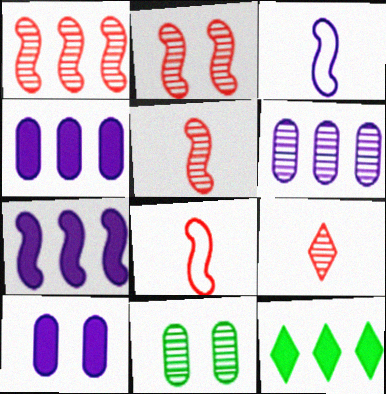[[1, 2, 5]]